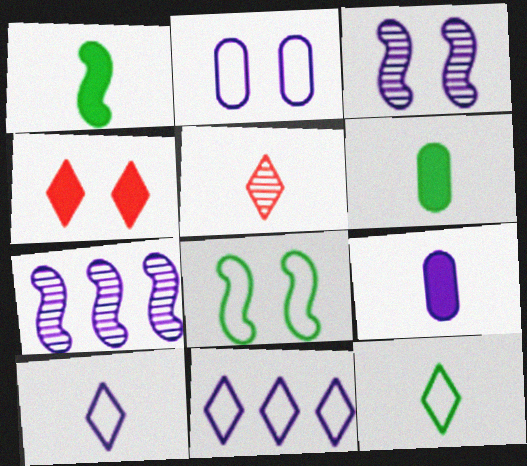[[3, 9, 11]]